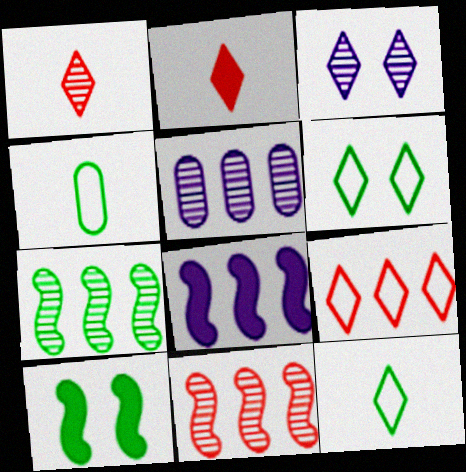[]